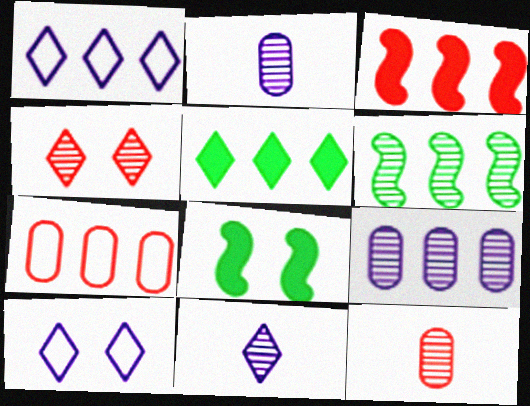[[1, 8, 12], 
[2, 4, 6], 
[7, 8, 11]]